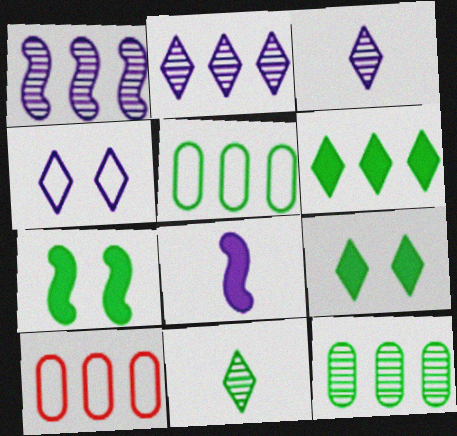[[1, 6, 10], 
[3, 7, 10], 
[5, 7, 11]]